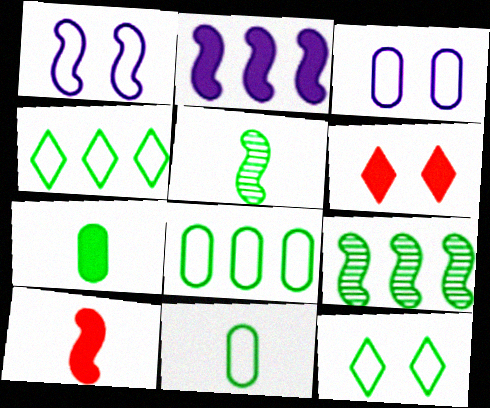[[1, 9, 10], 
[2, 6, 7], 
[7, 9, 12]]